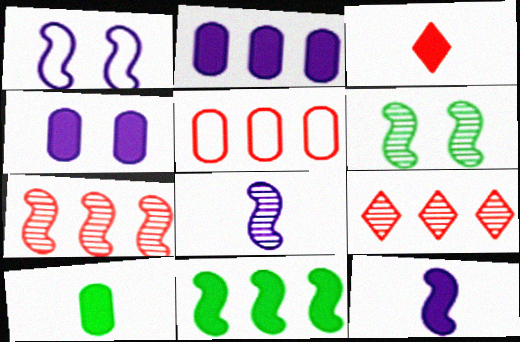[[1, 9, 10], 
[3, 4, 11], 
[3, 10, 12], 
[6, 7, 8]]